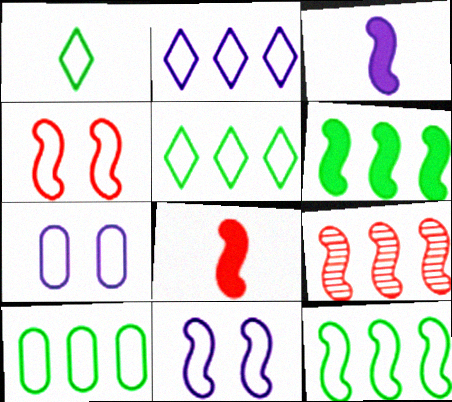[[4, 8, 9], 
[5, 10, 12]]